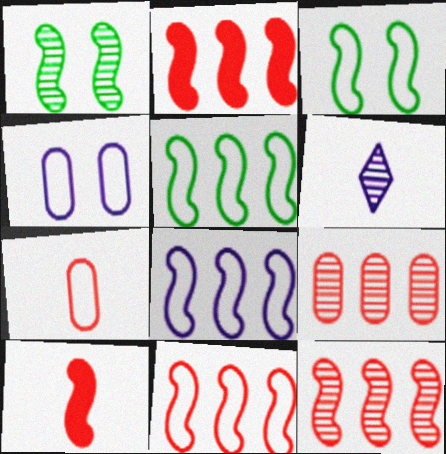[[1, 6, 9], 
[1, 8, 10], 
[2, 11, 12], 
[5, 8, 11]]